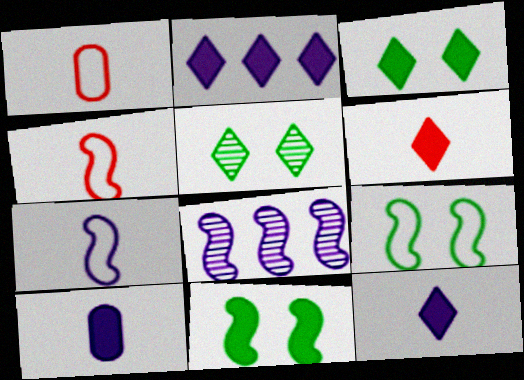[[1, 3, 8], 
[2, 3, 6], 
[4, 8, 11]]